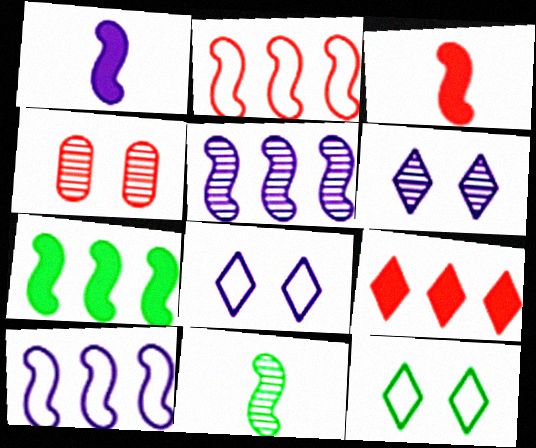[[2, 5, 7]]